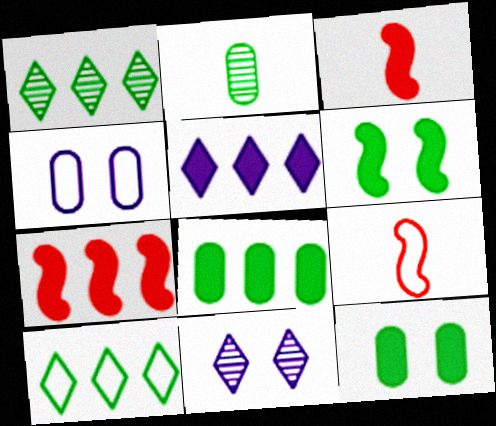[[1, 3, 4], 
[2, 6, 10], 
[3, 5, 12], 
[4, 9, 10], 
[5, 7, 8], 
[8, 9, 11]]